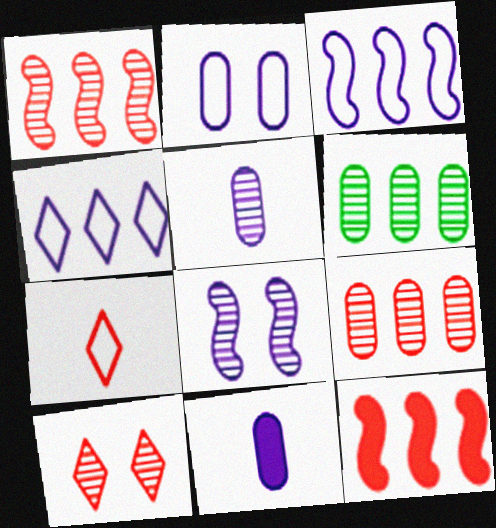[[4, 6, 12], 
[4, 8, 11]]